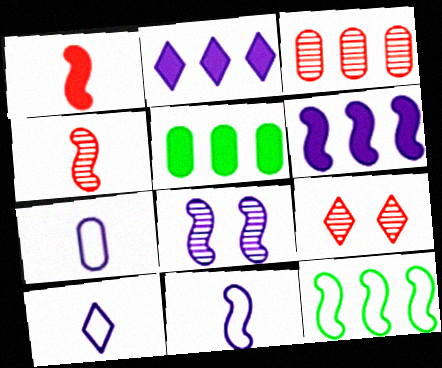[[1, 8, 12], 
[2, 3, 12], 
[2, 7, 8], 
[3, 4, 9], 
[5, 9, 11], 
[6, 8, 11], 
[7, 10, 11]]